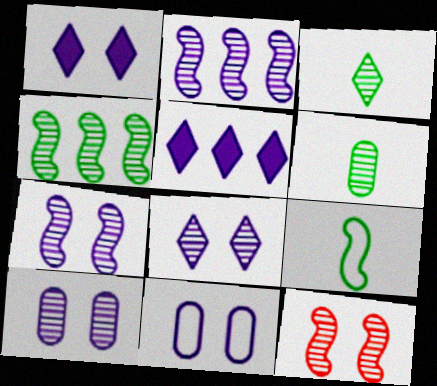[[1, 7, 11], 
[7, 8, 10]]